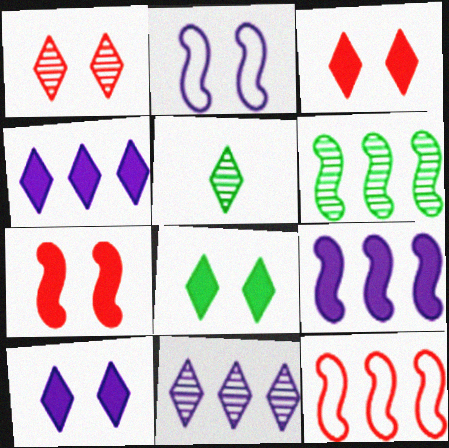[[1, 5, 11], 
[3, 8, 10], 
[6, 9, 12]]